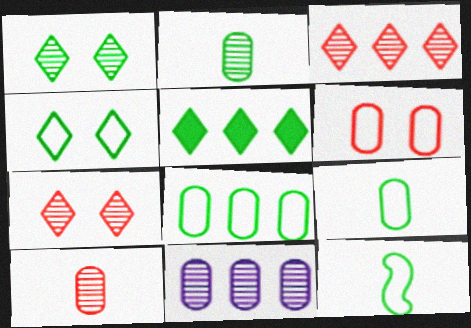[[4, 8, 12]]